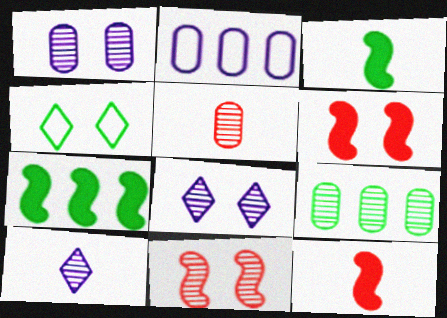[[1, 4, 6], 
[1, 5, 9], 
[3, 4, 9], 
[9, 10, 11]]